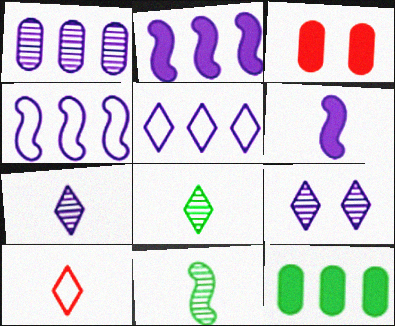[[1, 2, 5], 
[3, 4, 8], 
[3, 5, 11]]